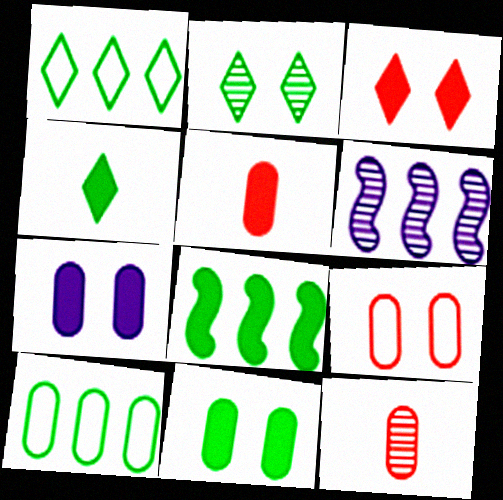[[1, 2, 4], 
[2, 6, 12], 
[4, 6, 9], 
[4, 8, 11], 
[7, 10, 12]]